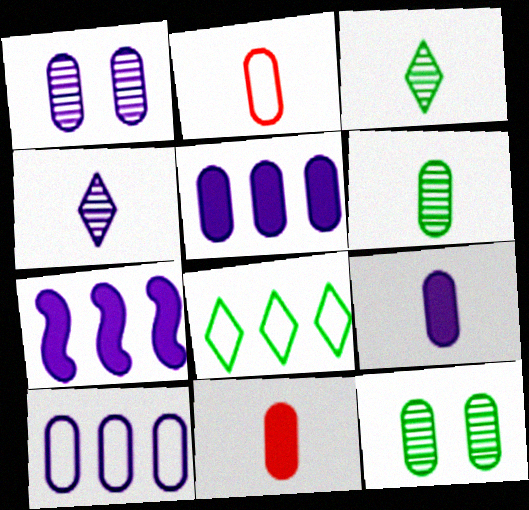[[1, 9, 10], 
[2, 5, 12], 
[2, 6, 9], 
[10, 11, 12]]